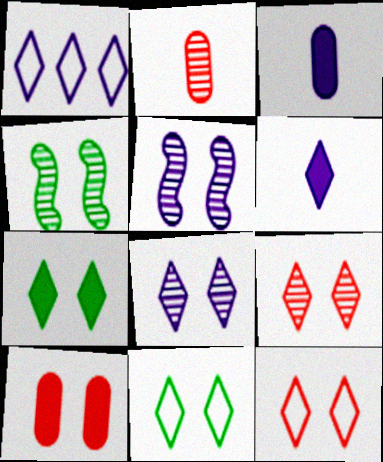[[1, 3, 5], 
[1, 6, 8], 
[5, 10, 11], 
[7, 8, 12]]